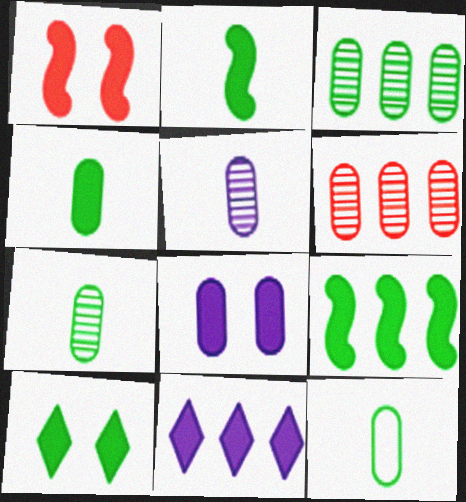[[1, 4, 11], 
[1, 8, 10], 
[4, 7, 12], 
[4, 9, 10], 
[6, 8, 12]]